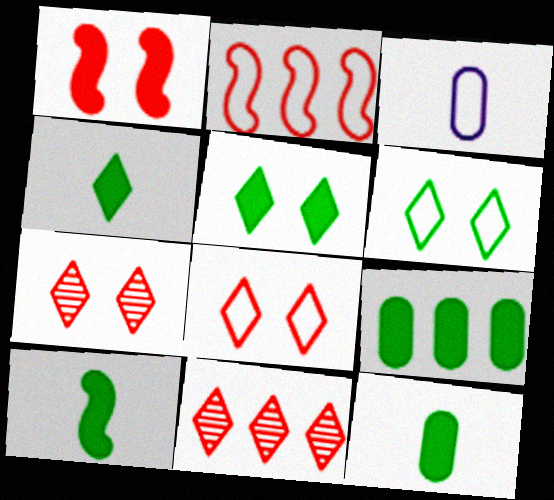[[2, 3, 6], 
[4, 10, 12], 
[5, 9, 10]]